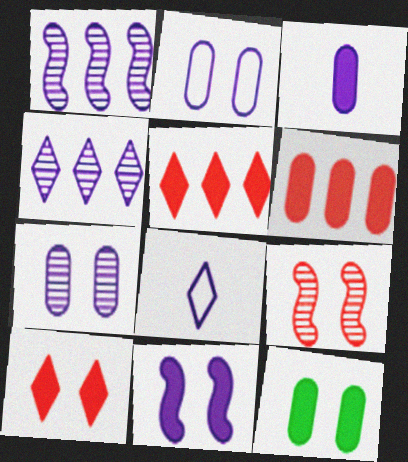[[3, 6, 12], 
[10, 11, 12]]